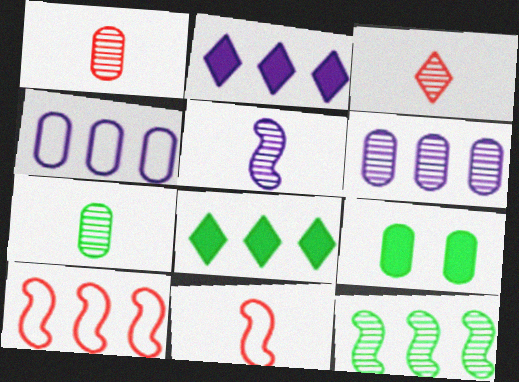[[1, 4, 9], 
[3, 5, 7], 
[6, 8, 10]]